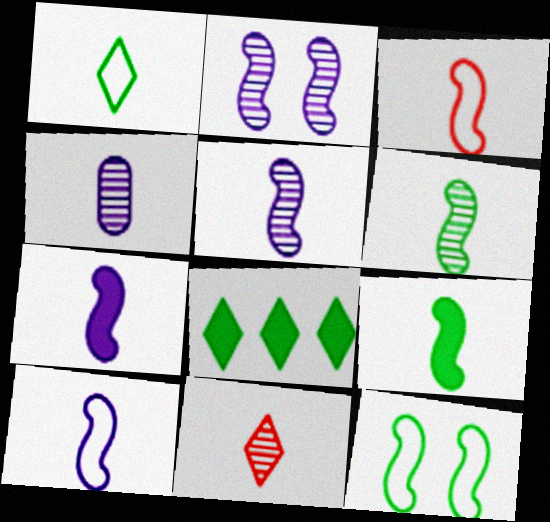[[3, 5, 9], 
[3, 6, 7], 
[4, 6, 11], 
[5, 7, 10]]